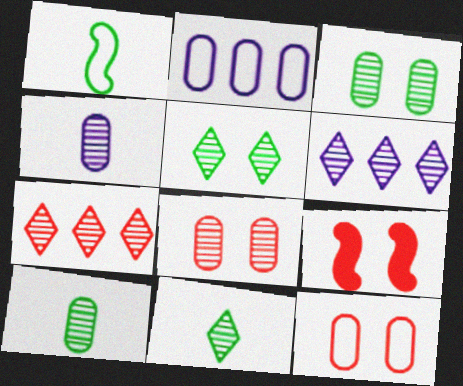[[2, 9, 11]]